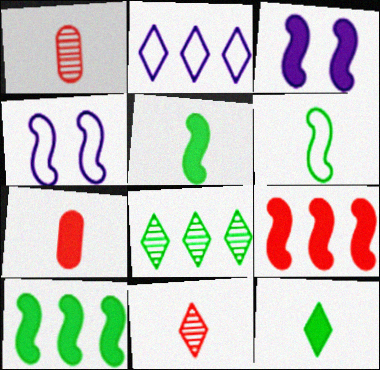[[3, 5, 9], 
[4, 7, 8]]